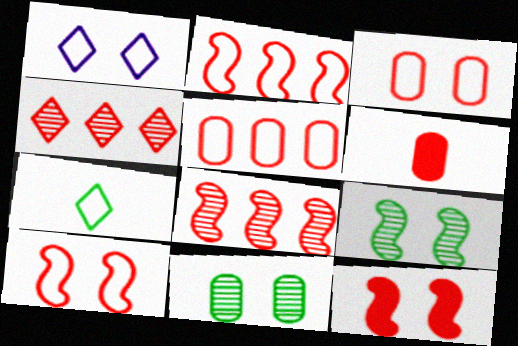[[1, 11, 12], 
[4, 6, 10]]